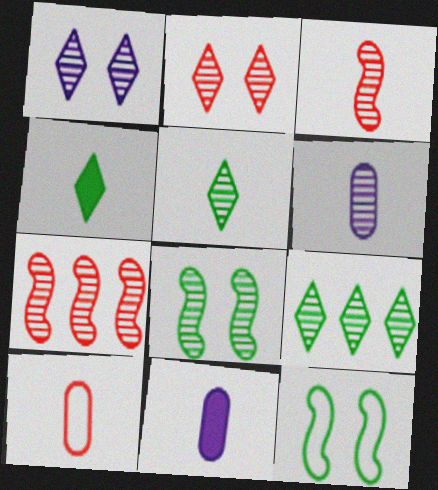[[3, 5, 6]]